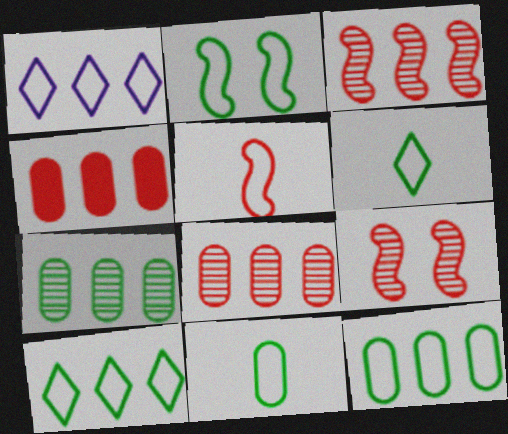[[2, 6, 12], 
[2, 10, 11]]